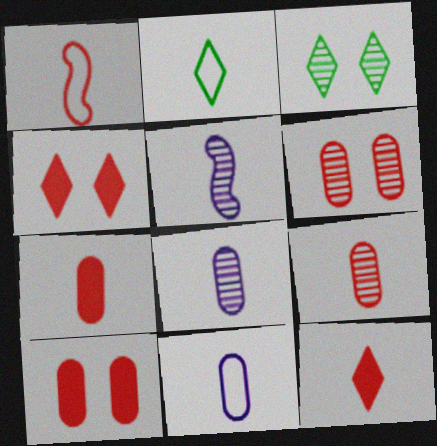[[1, 2, 11], 
[1, 9, 12], 
[2, 5, 7]]